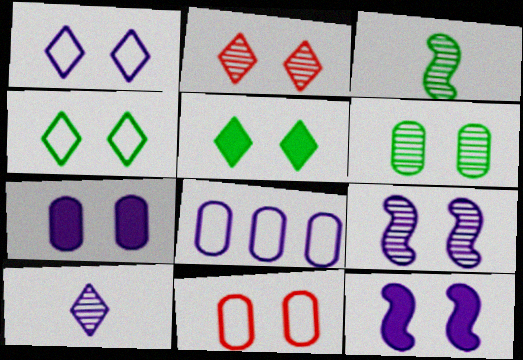[[1, 2, 5], 
[1, 7, 9], 
[2, 6, 9], 
[5, 9, 11], 
[6, 7, 11], 
[8, 10, 12]]